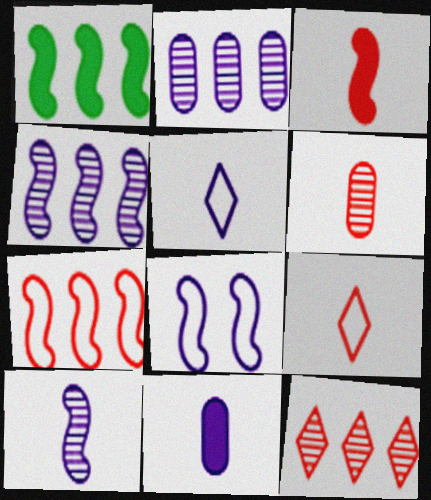[[1, 4, 7], 
[3, 6, 9], 
[5, 10, 11]]